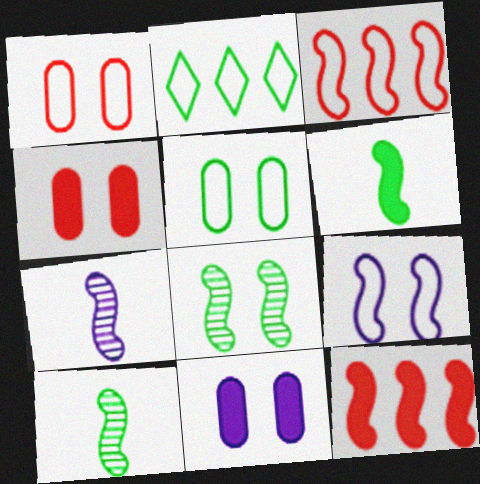[[2, 4, 7], 
[9, 10, 12]]